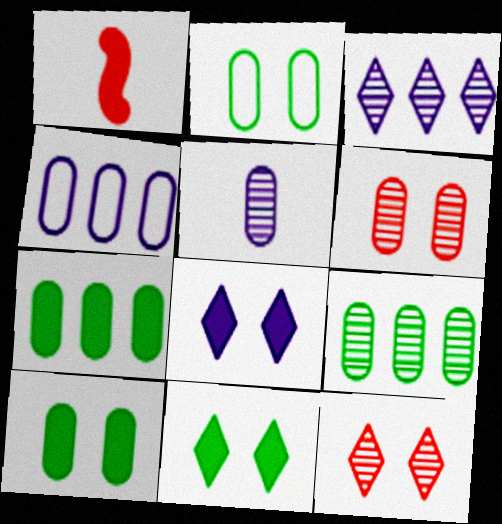[[1, 2, 3], 
[1, 7, 8], 
[5, 6, 9]]